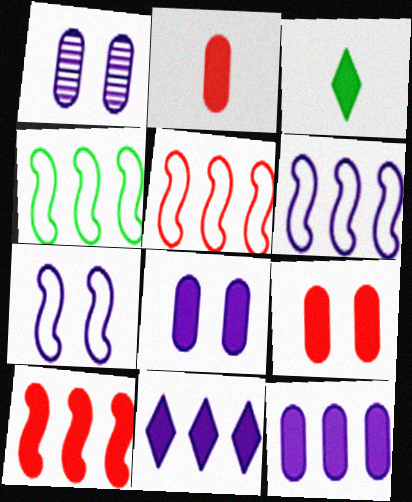[[1, 3, 5], 
[3, 8, 10], 
[4, 5, 6]]